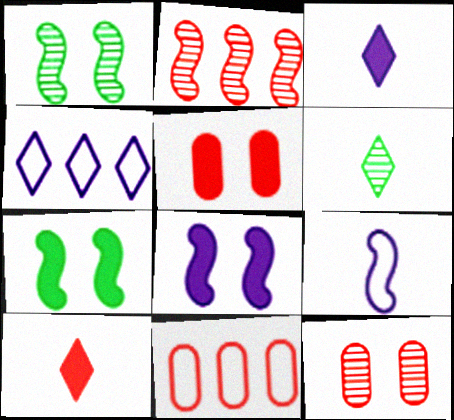[[1, 3, 11], 
[2, 7, 9], 
[6, 8, 11]]